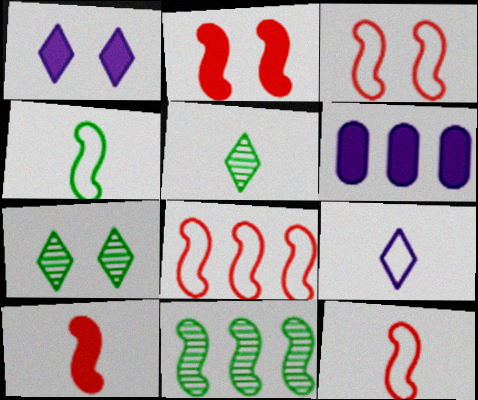[[3, 5, 6], 
[3, 8, 12], 
[6, 7, 12]]